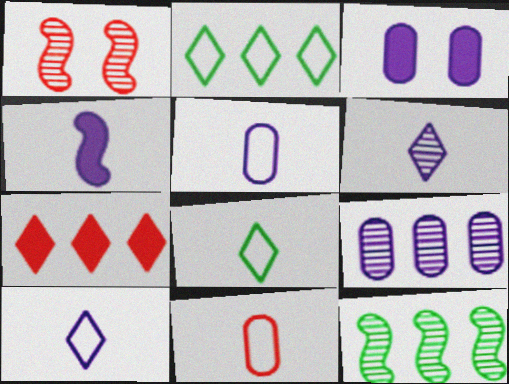[[1, 7, 11], 
[3, 5, 9], 
[4, 5, 6]]